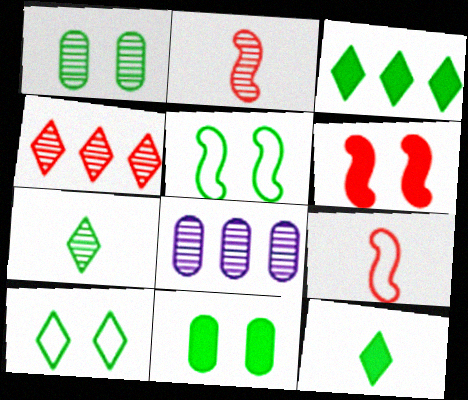[[3, 7, 10]]